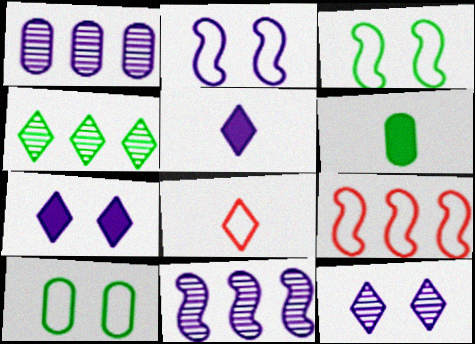[[1, 2, 5], 
[3, 4, 6], 
[4, 7, 8], 
[6, 9, 12]]